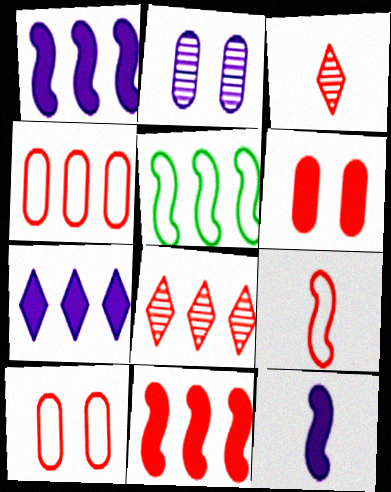[[3, 10, 11], 
[4, 8, 11], 
[6, 8, 9]]